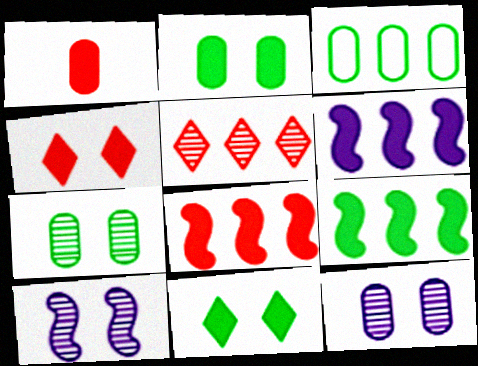[[1, 3, 12], 
[1, 4, 8], 
[1, 6, 11], 
[3, 5, 6], 
[6, 8, 9]]